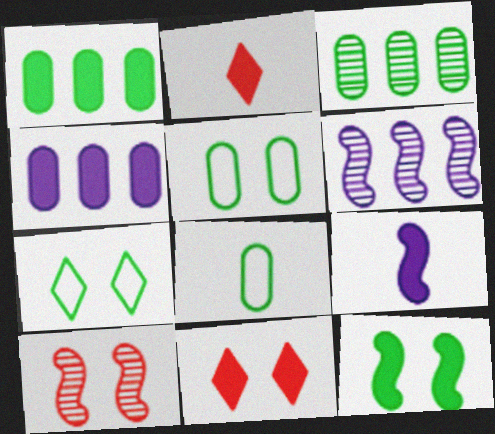[[1, 9, 11], 
[2, 4, 12], 
[2, 5, 6], 
[6, 8, 11]]